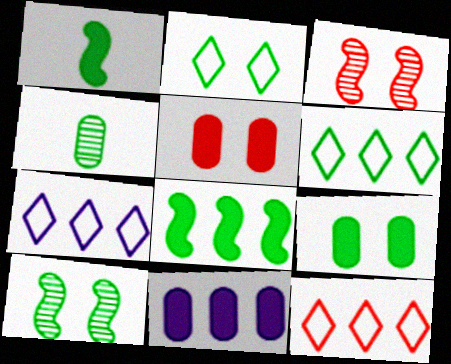[[2, 4, 8], 
[2, 9, 10], 
[6, 7, 12]]